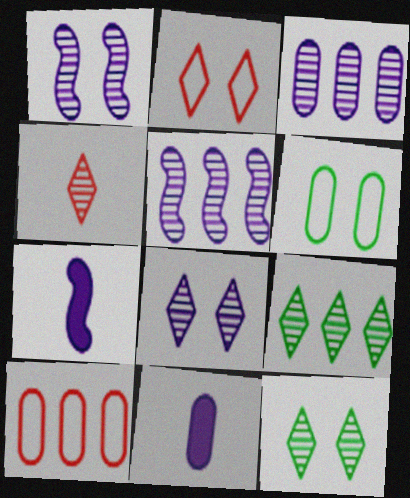[[4, 8, 9], 
[7, 10, 12]]